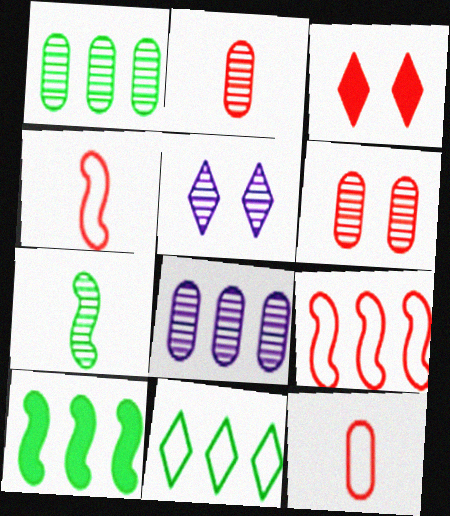[[1, 10, 11], 
[2, 3, 9], 
[5, 10, 12]]